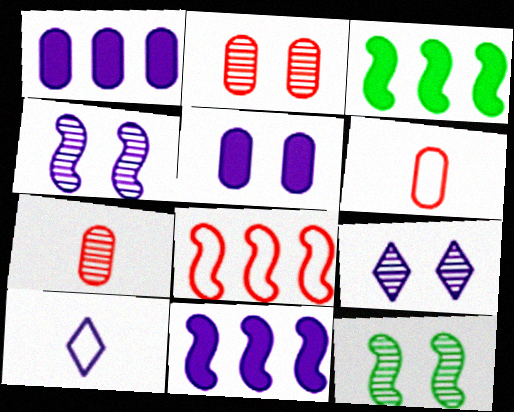[[1, 4, 10], 
[2, 3, 10], 
[2, 9, 12], 
[3, 6, 9]]